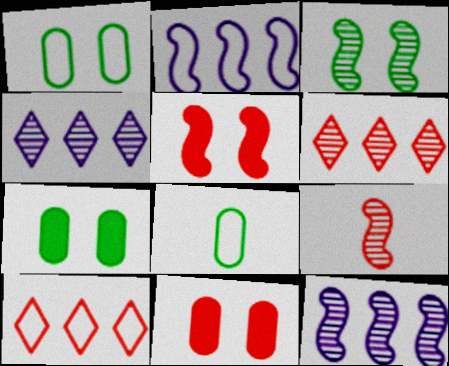[[3, 9, 12], 
[4, 5, 8], 
[9, 10, 11]]